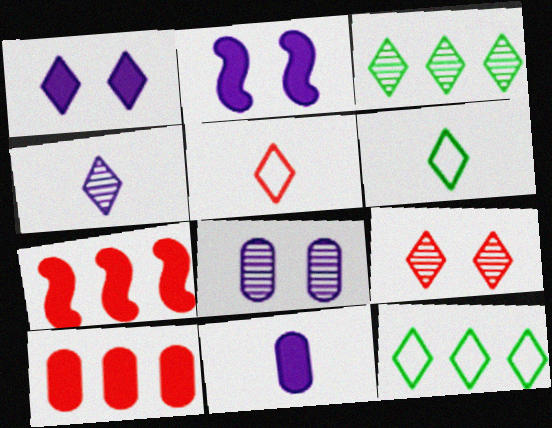[[1, 3, 5], 
[3, 4, 9], 
[6, 7, 8]]